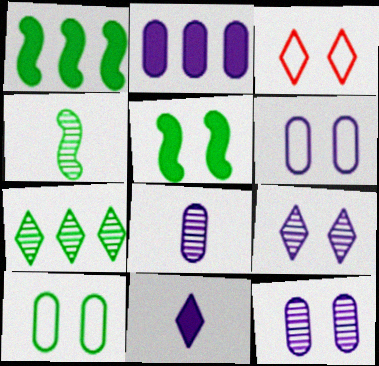[[1, 3, 8], 
[2, 3, 4], 
[2, 6, 8], 
[3, 5, 12], 
[3, 7, 11]]